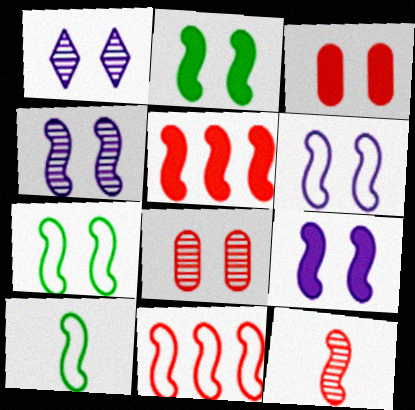[[1, 3, 7], 
[4, 5, 10], 
[4, 6, 9], 
[6, 10, 11]]